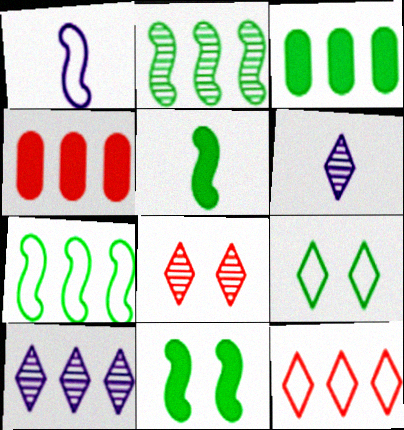[[1, 3, 8], 
[4, 7, 10]]